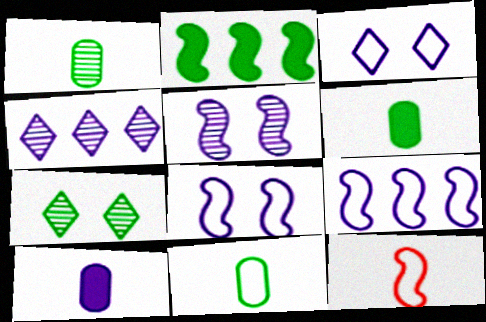[[1, 6, 11], 
[2, 5, 12], 
[2, 7, 11], 
[4, 8, 10]]